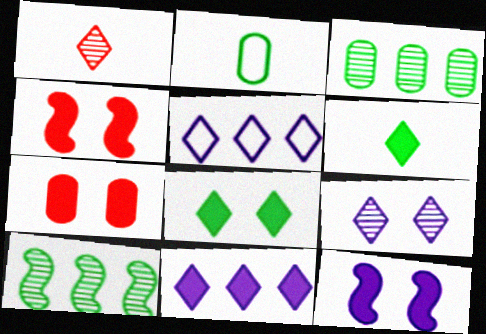[[1, 5, 8], 
[2, 8, 10], 
[7, 8, 12]]